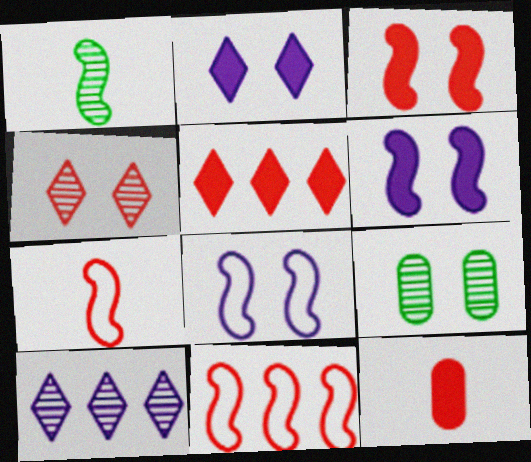[[1, 6, 11], 
[3, 5, 12], 
[4, 11, 12]]